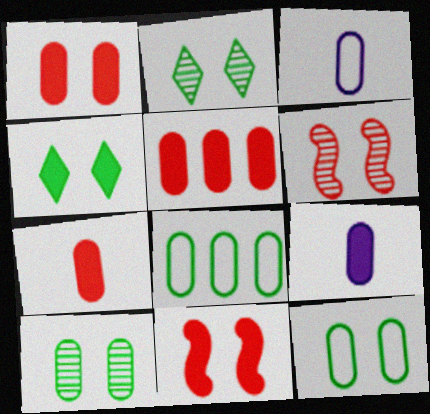[[1, 5, 7], 
[3, 5, 10]]